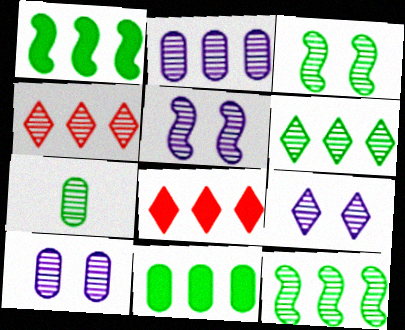[[2, 4, 12], 
[3, 6, 7], 
[4, 5, 7], 
[5, 9, 10]]